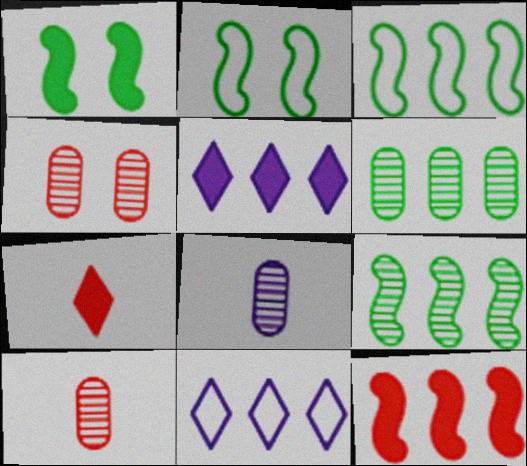[[1, 10, 11], 
[2, 5, 10], 
[4, 6, 8], 
[6, 11, 12]]